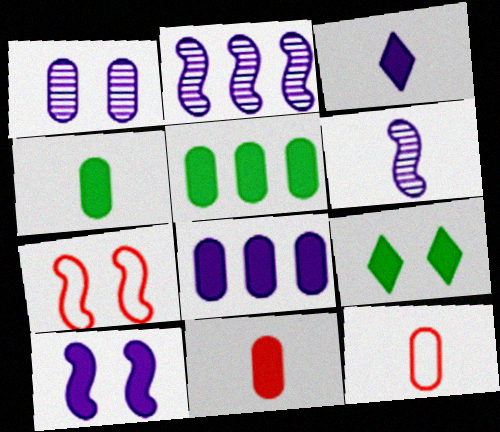[[1, 5, 12], 
[1, 7, 9], 
[2, 9, 12], 
[3, 8, 10]]